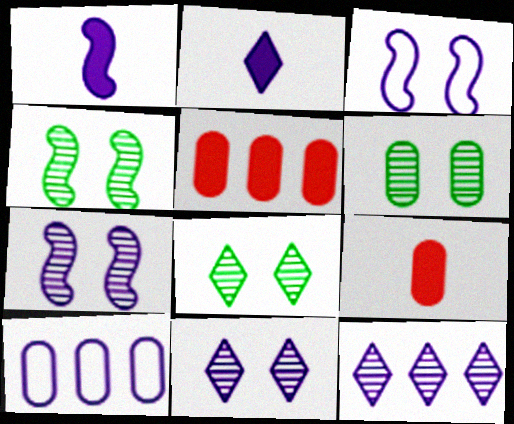[[1, 10, 11], 
[2, 7, 10], 
[4, 6, 8], 
[6, 9, 10]]